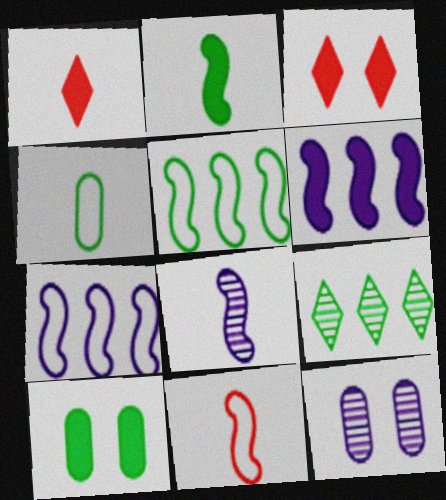[[1, 4, 8], 
[1, 5, 12], 
[1, 6, 10], 
[2, 8, 11]]